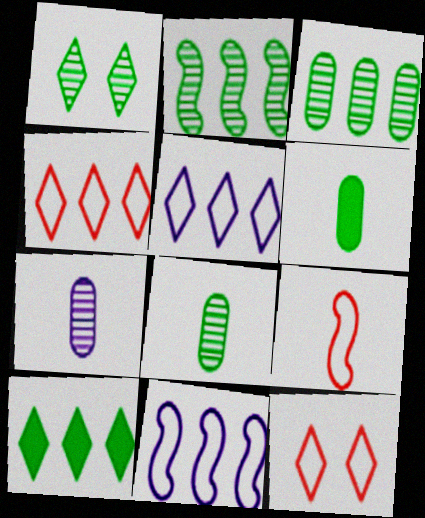[[1, 2, 8]]